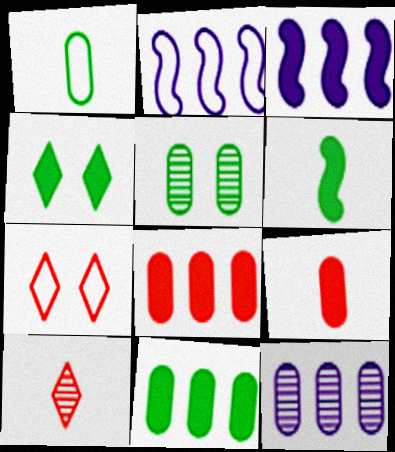[[1, 2, 7], 
[1, 5, 11], 
[3, 4, 9], 
[4, 6, 11], 
[6, 7, 12]]